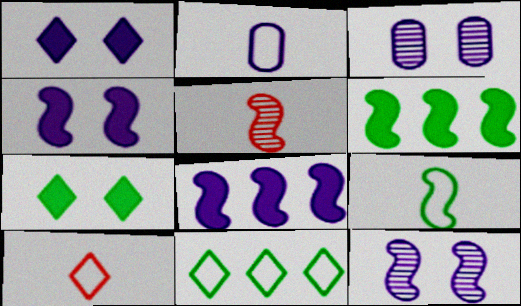[[2, 9, 10], 
[3, 6, 10]]